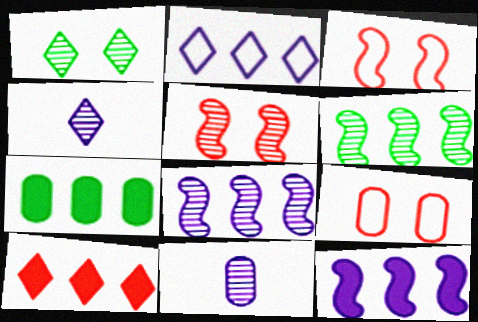[[3, 4, 7], 
[7, 9, 11], 
[7, 10, 12]]